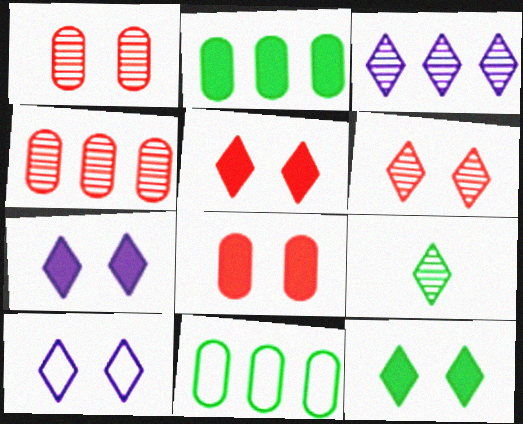[[3, 6, 9], 
[5, 7, 12], 
[6, 10, 12]]